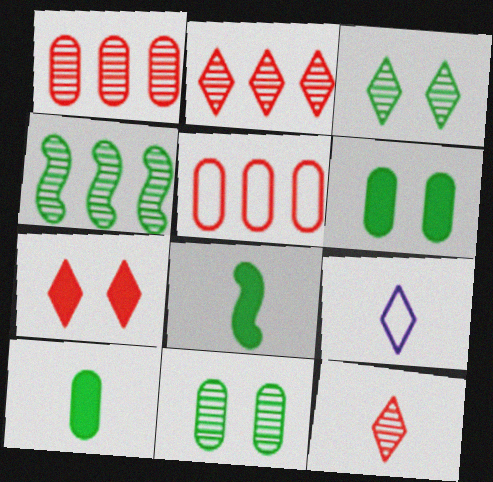[]